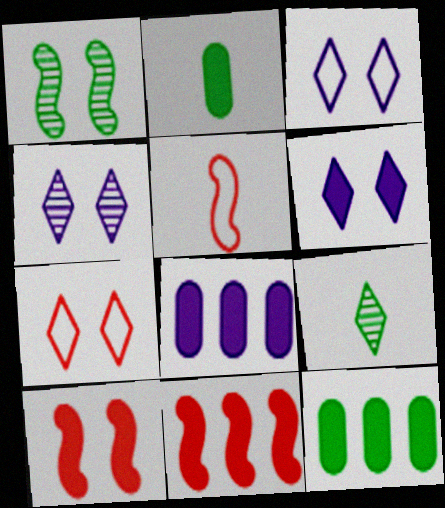[[2, 6, 11], 
[3, 4, 6], 
[4, 5, 12]]